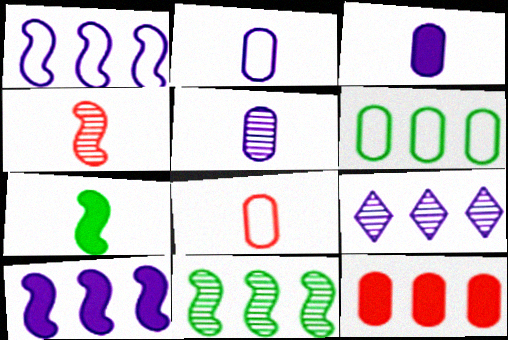[[2, 3, 5]]